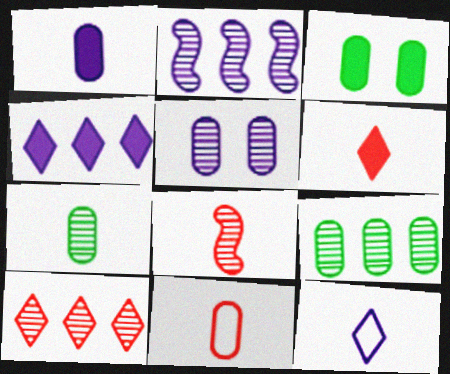[[1, 7, 11], 
[2, 9, 10], 
[6, 8, 11]]